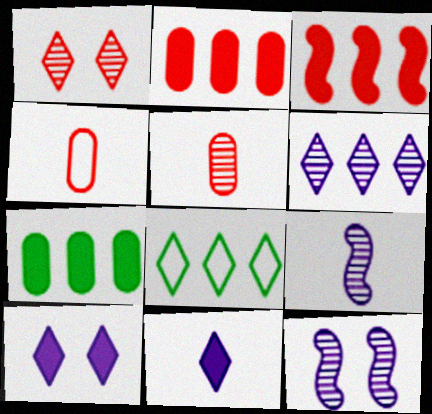[[1, 3, 4], 
[1, 8, 11]]